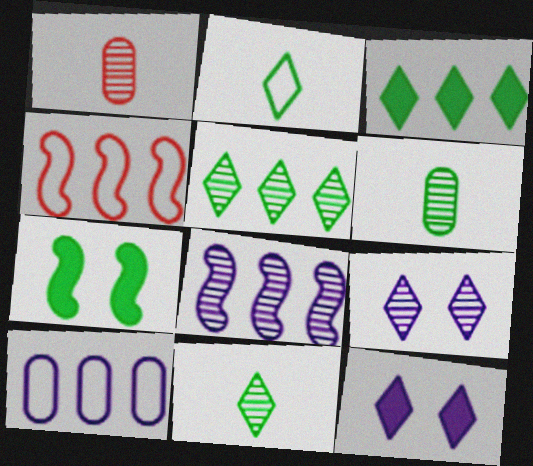[[4, 6, 12]]